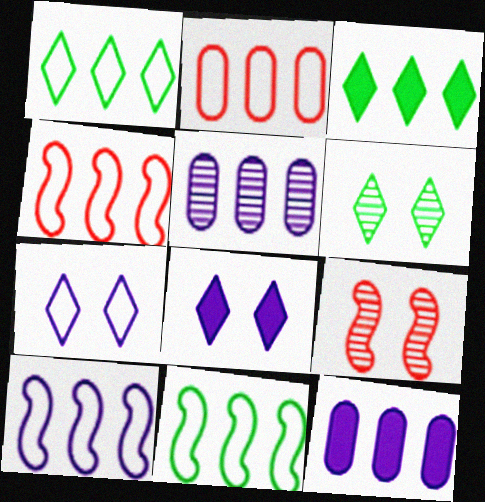[[1, 2, 10], 
[3, 4, 5], 
[4, 10, 11]]